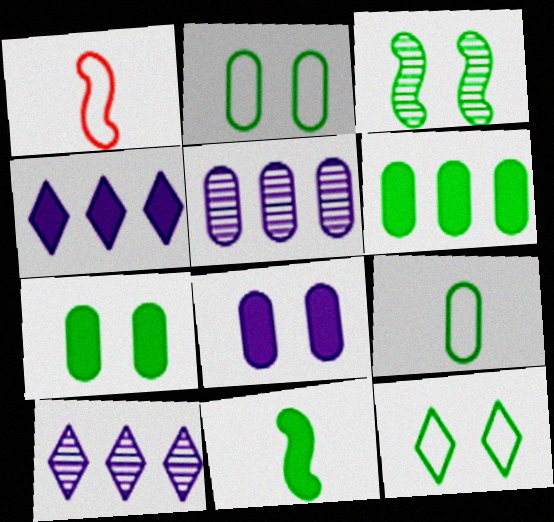[[1, 7, 10], 
[3, 7, 12]]